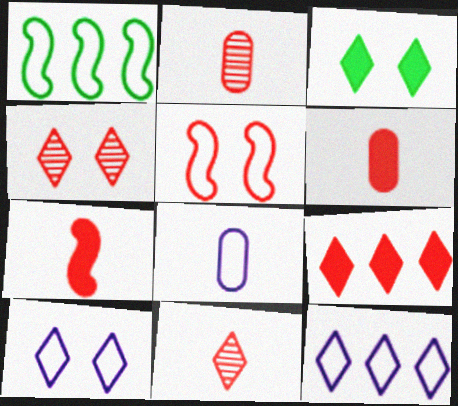[[2, 5, 9], 
[3, 4, 10], 
[3, 11, 12]]